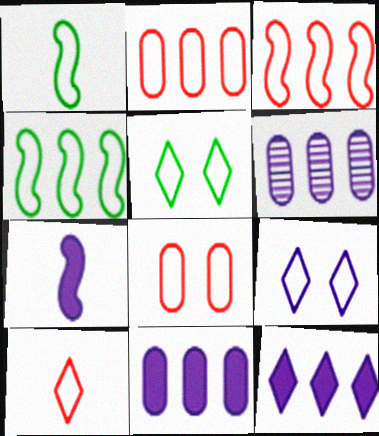[[1, 2, 9], 
[3, 8, 10], 
[6, 7, 9]]